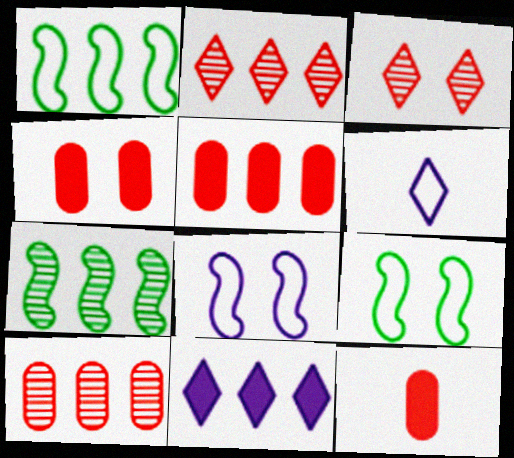[[1, 10, 11], 
[4, 5, 12], 
[4, 6, 7]]